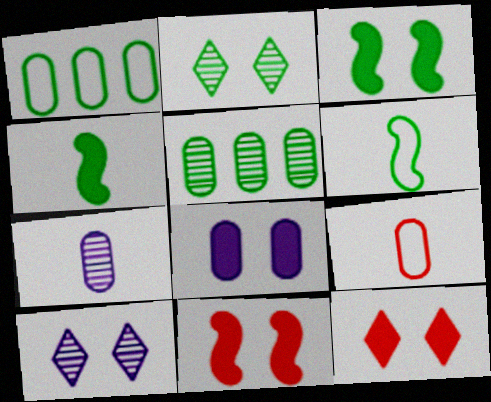[[1, 2, 4], 
[3, 8, 12], 
[5, 8, 9]]